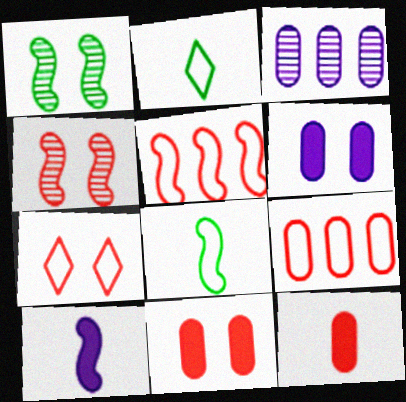[[1, 5, 10], 
[1, 6, 7], 
[4, 7, 11]]